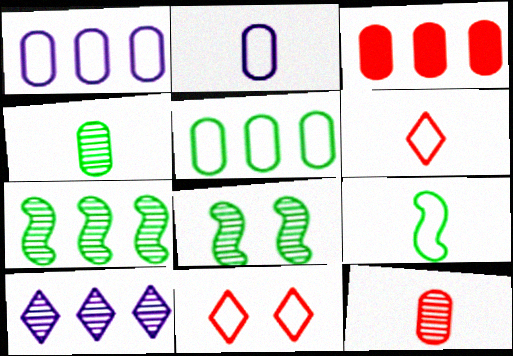[[1, 9, 11], 
[2, 6, 9], 
[8, 10, 12]]